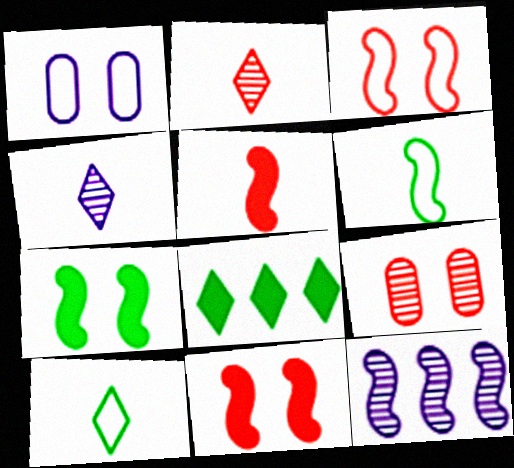[[6, 11, 12]]